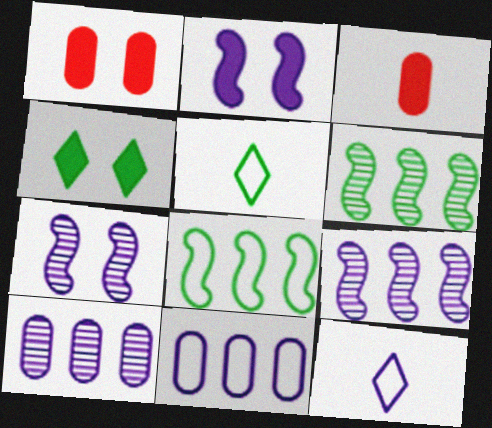[[1, 2, 4], 
[1, 5, 9], 
[1, 6, 12], 
[2, 10, 12]]